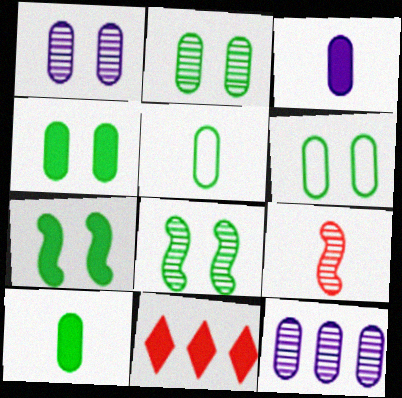[[2, 4, 6], 
[3, 7, 11]]